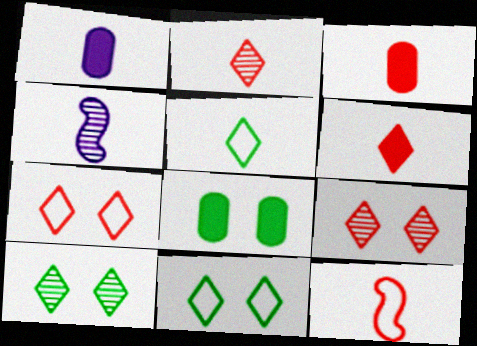[[2, 3, 12], 
[3, 4, 5]]